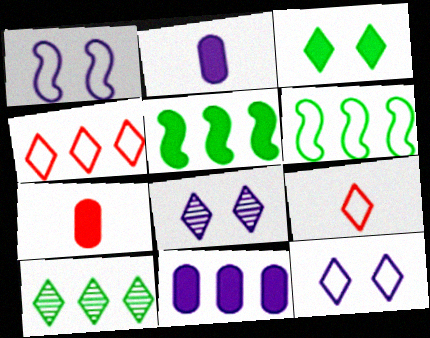[[1, 7, 10], 
[6, 7, 8]]